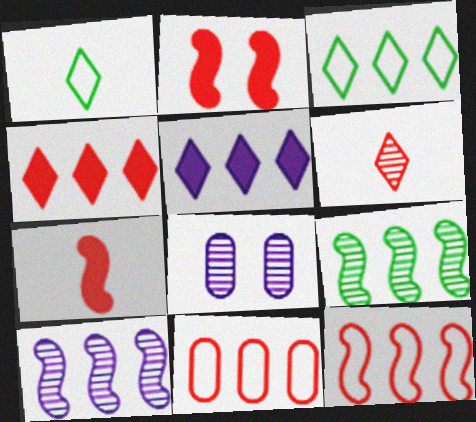[[2, 6, 11], 
[3, 7, 8], 
[5, 9, 11], 
[6, 8, 9]]